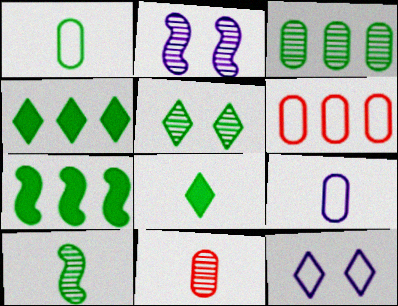[[1, 5, 7], 
[1, 8, 10], 
[2, 6, 8], 
[3, 5, 10], 
[7, 11, 12]]